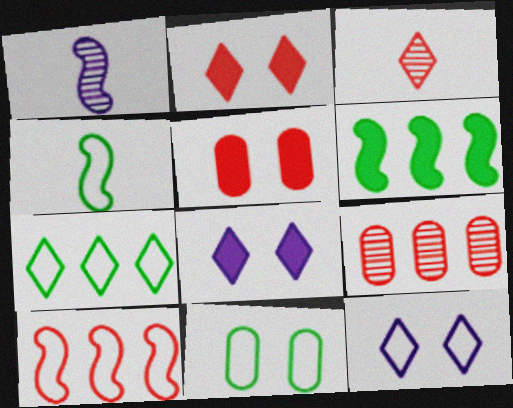[[1, 5, 7], 
[3, 5, 10], 
[3, 7, 8], 
[4, 7, 11], 
[4, 8, 9]]